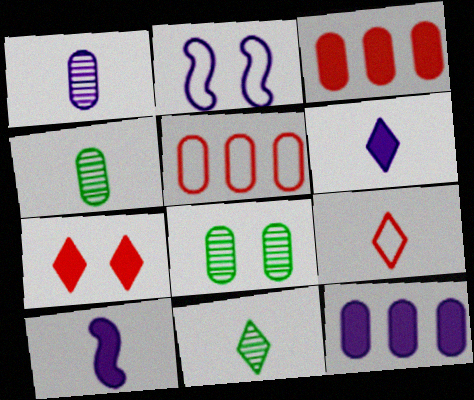[[2, 3, 11], 
[2, 7, 8], 
[4, 9, 10], 
[6, 9, 11]]